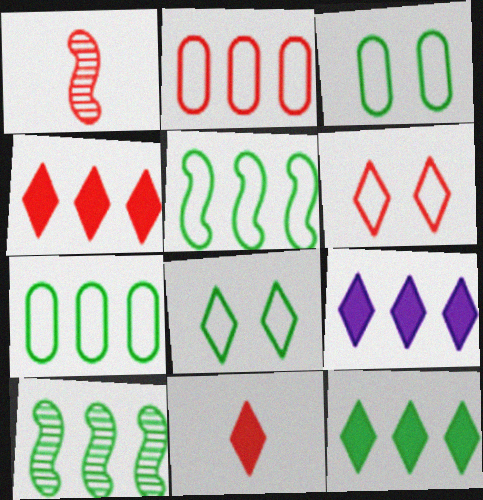[[1, 3, 9], 
[2, 9, 10], 
[4, 9, 12], 
[7, 10, 12]]